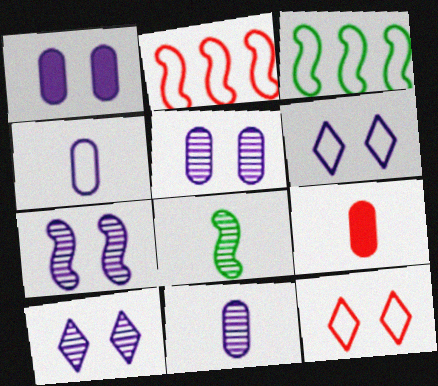[[1, 6, 7], 
[3, 4, 12], 
[3, 9, 10], 
[5, 7, 10]]